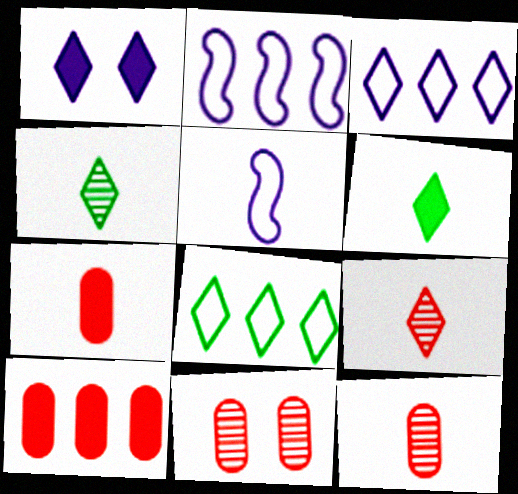[[1, 8, 9], 
[2, 6, 11], 
[4, 5, 7], 
[5, 6, 12]]